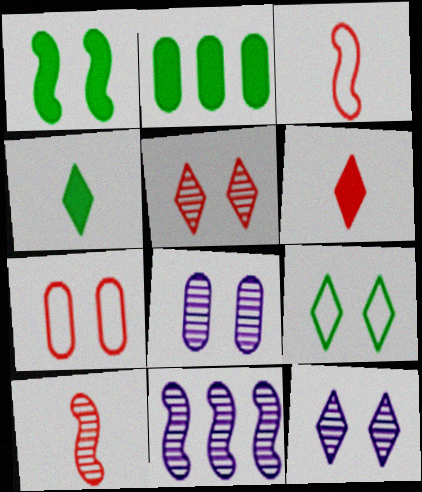[[1, 2, 4], 
[1, 3, 11], 
[1, 7, 12], 
[2, 3, 12], 
[4, 7, 11]]